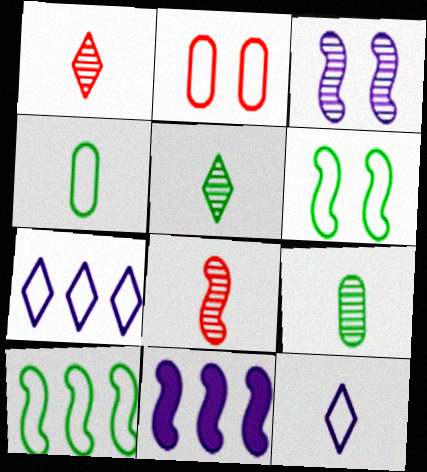[[2, 5, 11], 
[2, 10, 12], 
[6, 8, 11]]